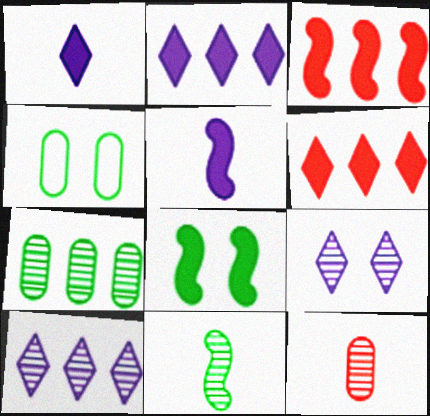[[3, 5, 8]]